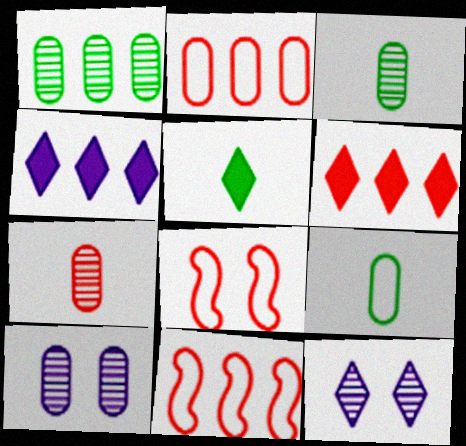[[1, 4, 11], 
[1, 7, 10], 
[3, 4, 8], 
[5, 10, 11], 
[6, 7, 8]]